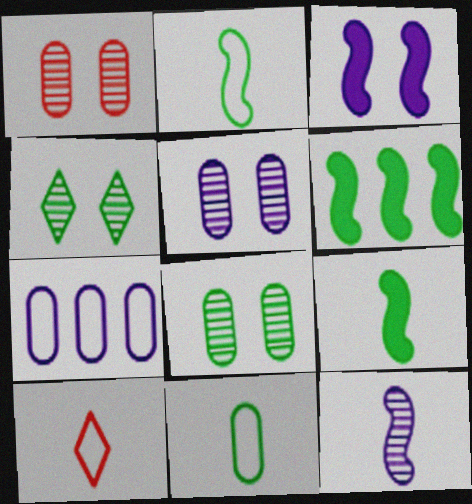[[1, 5, 8], 
[4, 6, 11], 
[5, 6, 10]]